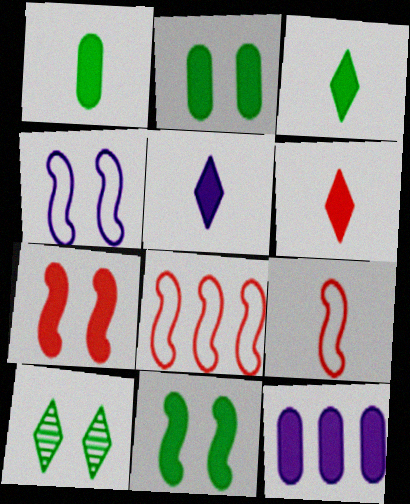[[3, 5, 6], 
[3, 7, 12], 
[6, 11, 12], 
[9, 10, 12]]